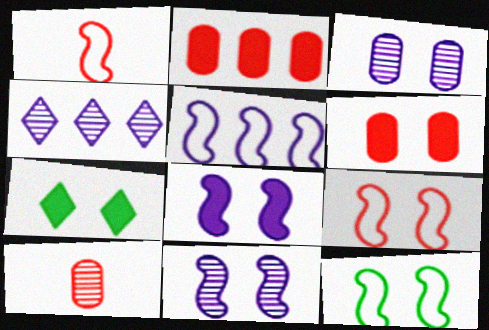[[1, 5, 12], 
[3, 7, 9], 
[5, 7, 10], 
[6, 7, 8]]